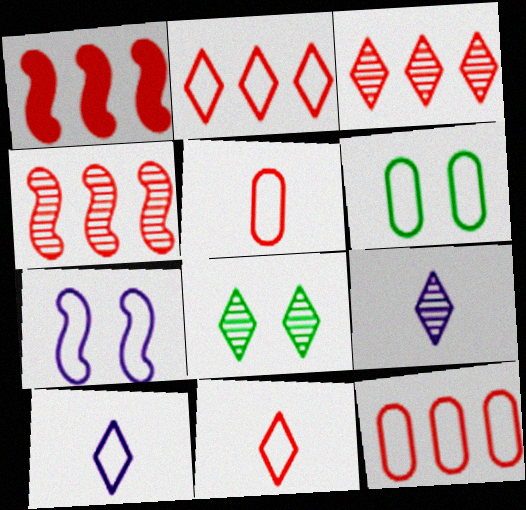[[1, 3, 12], 
[1, 6, 9], 
[3, 8, 9]]